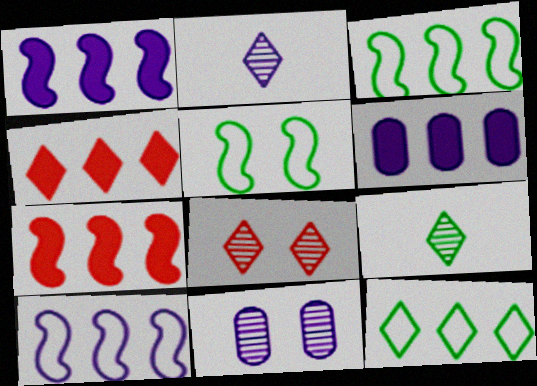[]